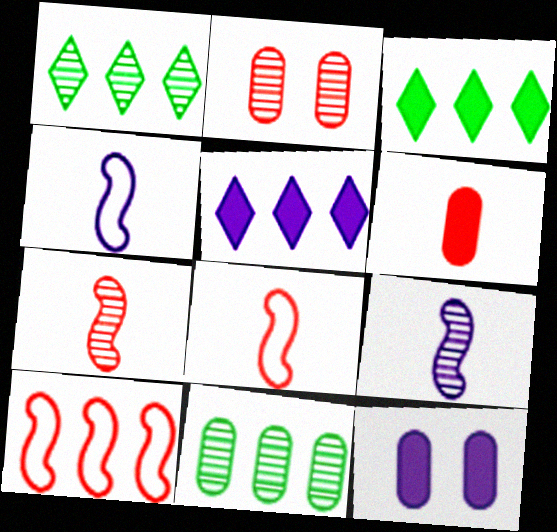[[1, 2, 9], 
[1, 8, 12], 
[2, 3, 4], 
[5, 10, 11]]